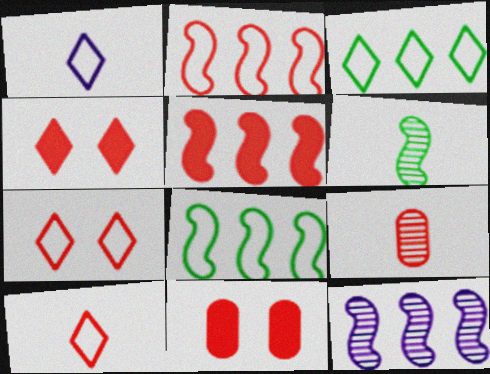[[1, 3, 7], 
[2, 4, 9], 
[5, 7, 9], 
[5, 8, 12]]